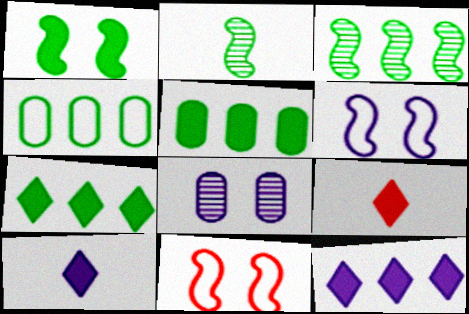[[3, 4, 7]]